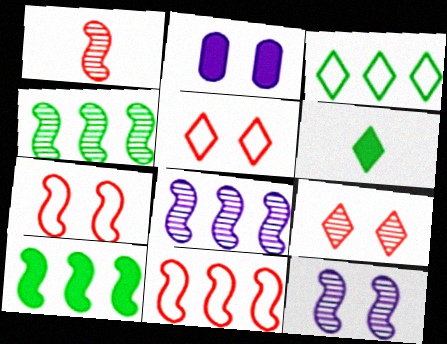[[1, 2, 3], 
[1, 4, 12], 
[8, 10, 11]]